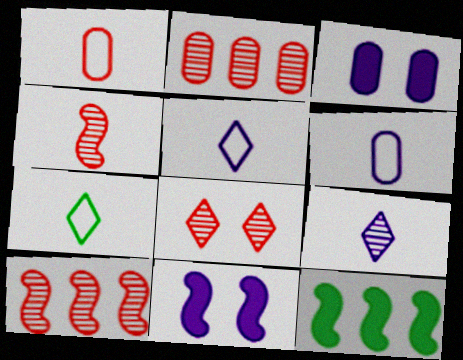[[2, 4, 8], 
[2, 7, 11], 
[3, 7, 10], 
[6, 8, 12]]